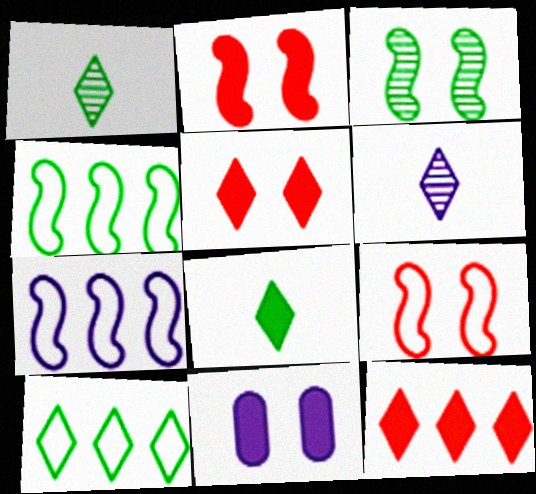[[5, 6, 10], 
[6, 7, 11]]